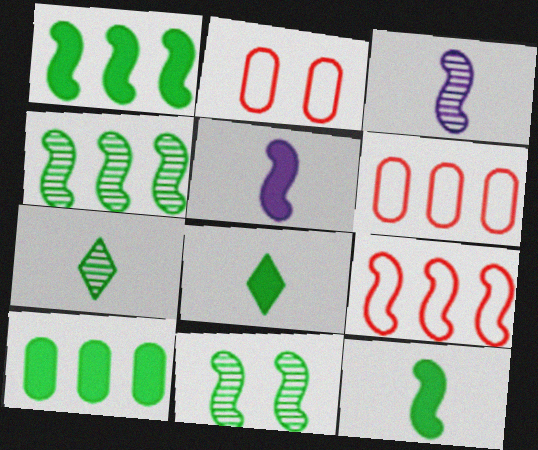[[5, 9, 11]]